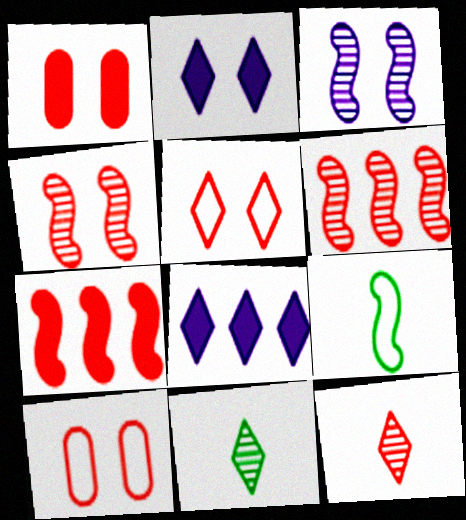[[1, 4, 5], 
[3, 7, 9], 
[5, 8, 11], 
[7, 10, 12]]